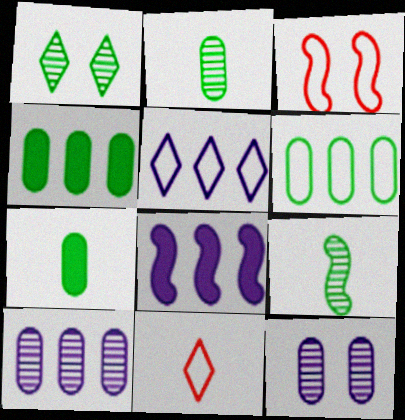[[3, 8, 9], 
[5, 8, 10]]